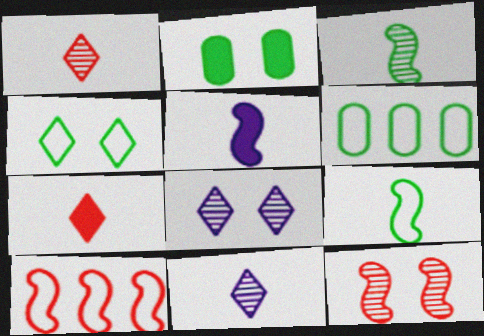[[2, 10, 11], 
[4, 6, 9]]